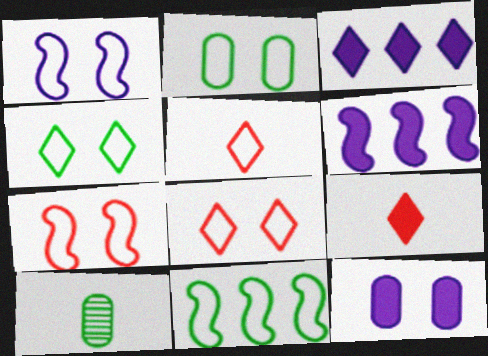[[1, 2, 8], 
[3, 7, 10], 
[6, 8, 10]]